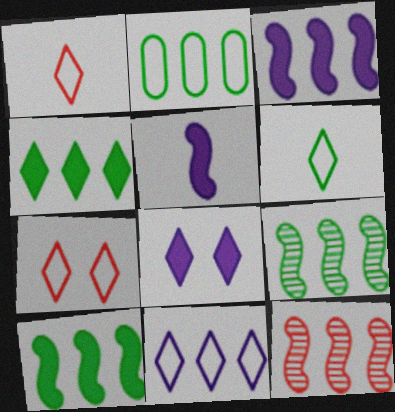[[2, 4, 9], 
[6, 7, 11]]